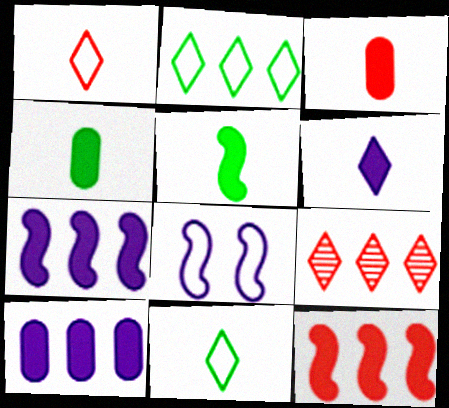[[3, 5, 6], 
[4, 8, 9]]